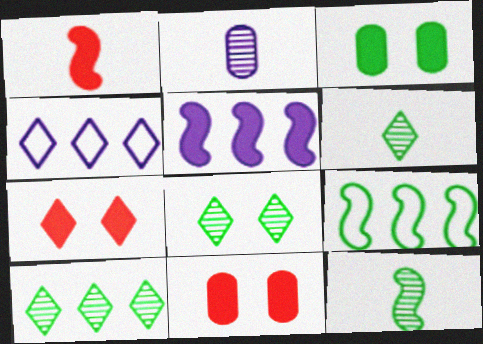[[2, 7, 9], 
[3, 6, 9], 
[4, 6, 7], 
[4, 11, 12], 
[6, 8, 10]]